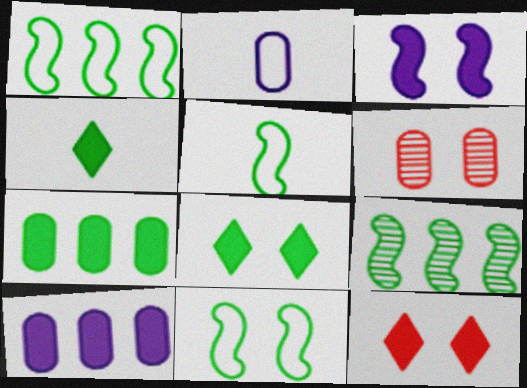[[1, 5, 11], 
[2, 6, 7], 
[2, 9, 12]]